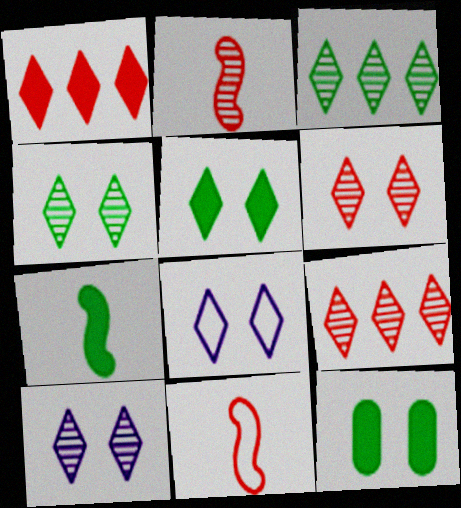[[4, 6, 10], 
[5, 6, 8]]